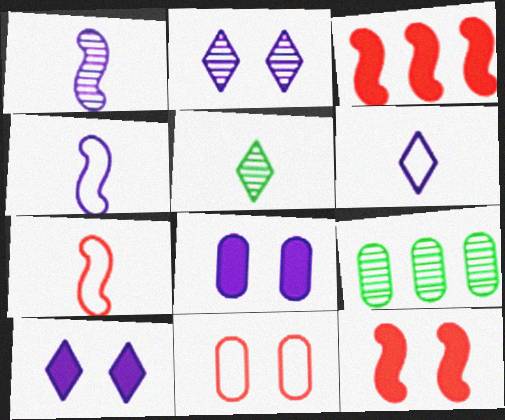[[6, 9, 12], 
[7, 9, 10]]